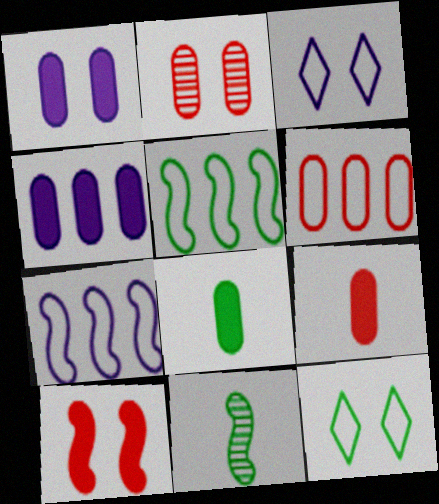[[2, 6, 9], 
[7, 10, 11]]